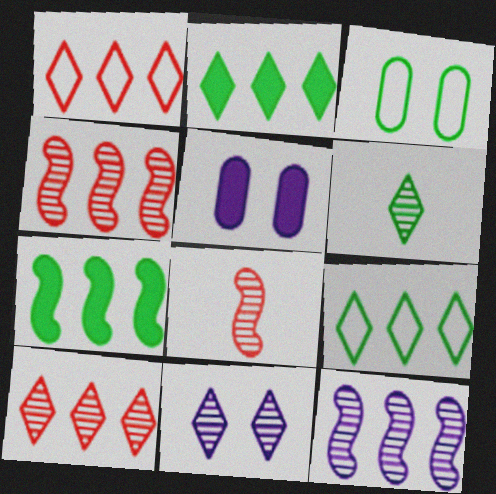[[3, 6, 7], 
[5, 8, 9], 
[6, 10, 11]]